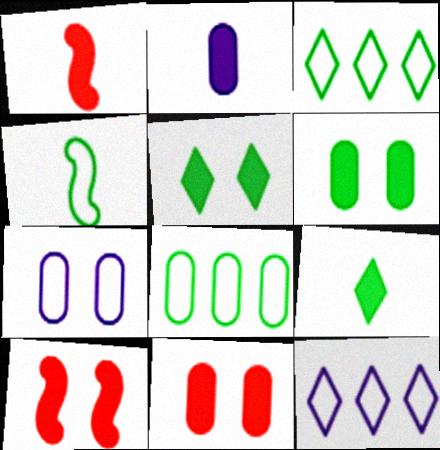[[1, 2, 9]]